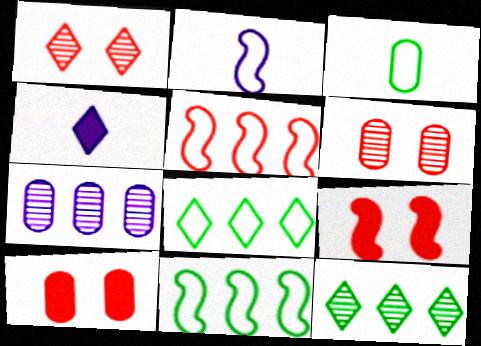[[1, 4, 8], 
[2, 10, 12], 
[3, 7, 10], 
[4, 6, 11]]